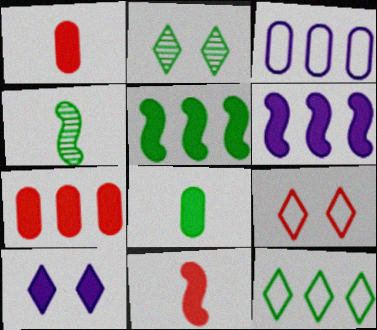[[1, 5, 10], 
[2, 3, 11], 
[2, 9, 10]]